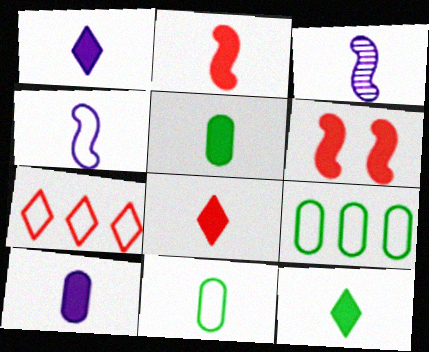[[1, 2, 5], 
[1, 8, 12], 
[2, 10, 12], 
[3, 8, 11]]